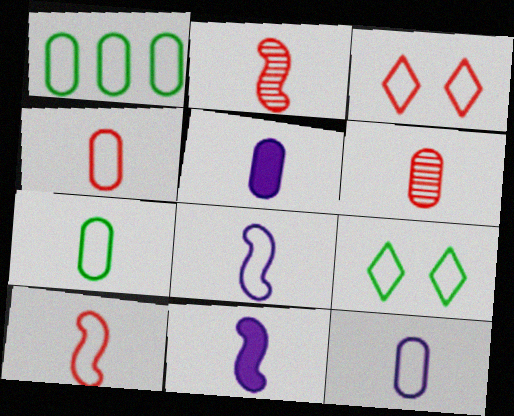[[1, 3, 8], 
[4, 7, 12], 
[5, 6, 7]]